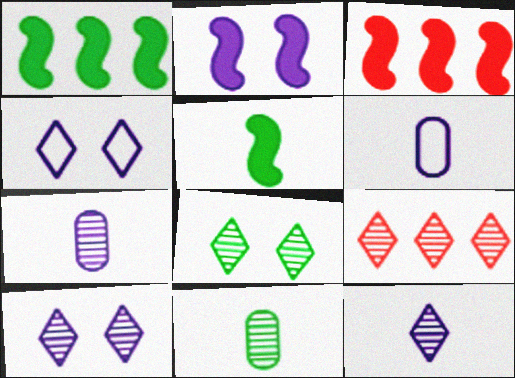[[2, 3, 5], 
[3, 4, 11], 
[3, 6, 8], 
[8, 9, 12]]